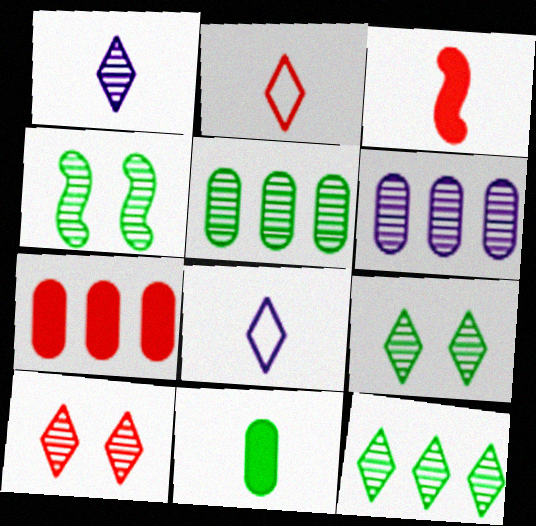[[1, 10, 12], 
[4, 7, 8]]